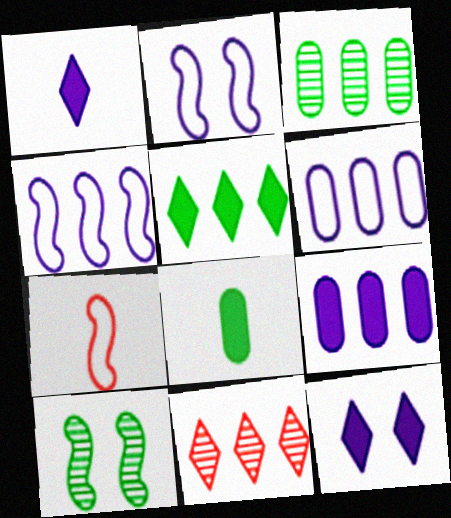[[2, 8, 11], 
[3, 7, 12]]